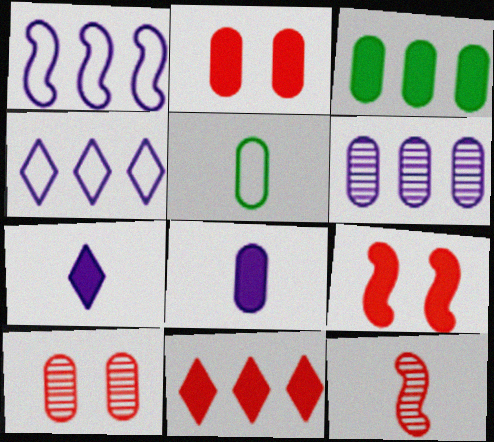[[2, 3, 8], 
[2, 5, 6], 
[3, 7, 9], 
[5, 7, 12]]